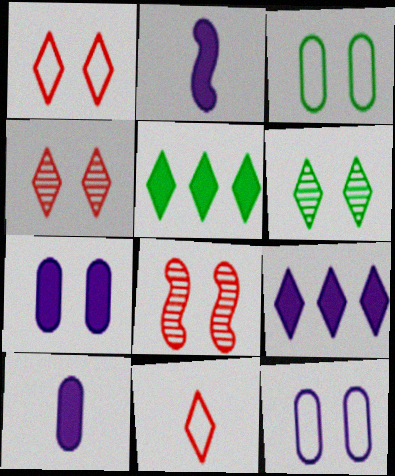[[2, 7, 9], 
[6, 9, 11]]